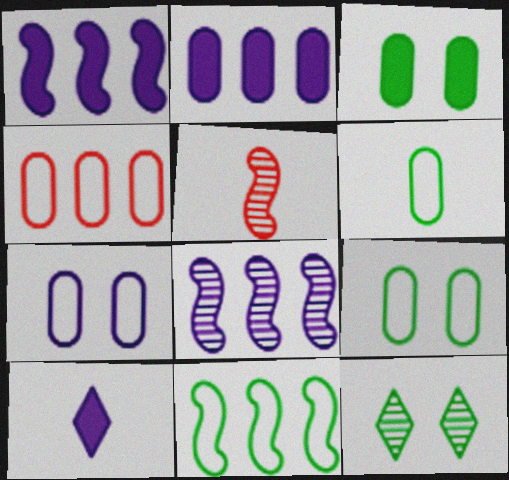[[4, 6, 7], 
[5, 6, 10], 
[7, 8, 10]]